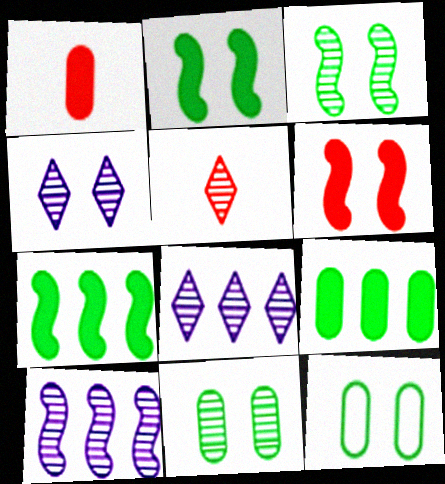[[4, 6, 12], 
[5, 10, 11]]